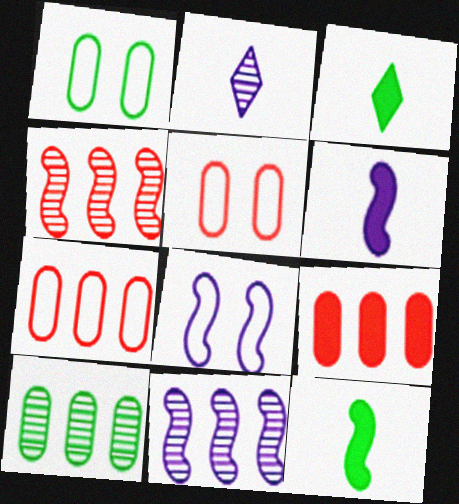[[3, 5, 11], 
[4, 8, 12], 
[6, 8, 11]]